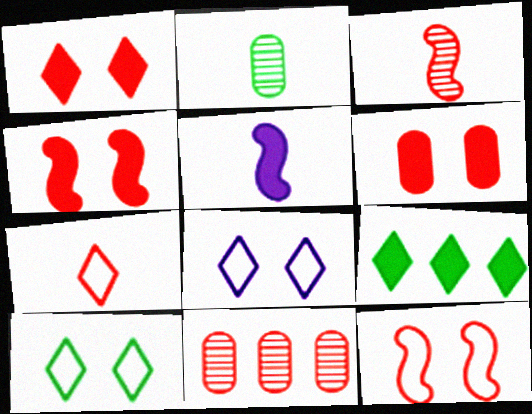[[1, 4, 6], 
[2, 5, 7], 
[4, 7, 11], 
[5, 6, 9], 
[5, 10, 11]]